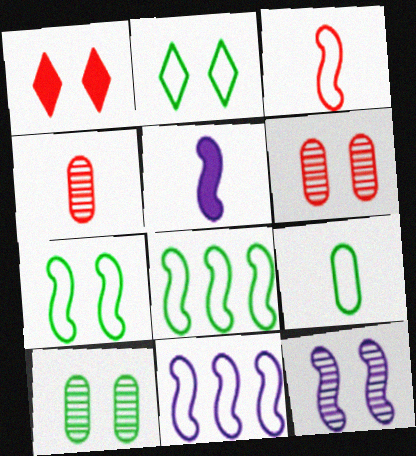[[2, 8, 9], 
[3, 7, 11], 
[5, 11, 12]]